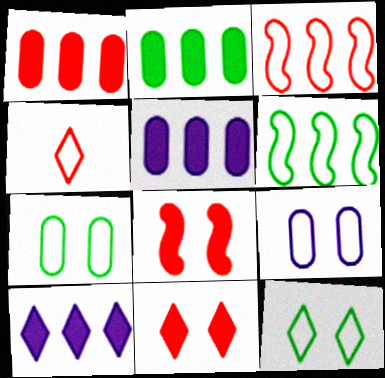[[1, 2, 5], 
[4, 6, 9]]